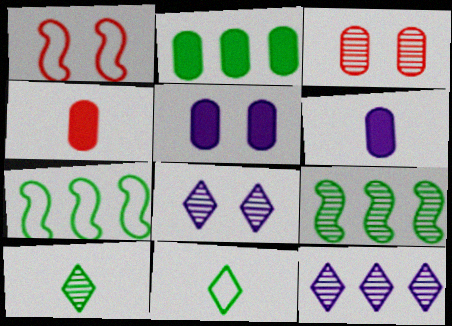[[2, 4, 5], 
[4, 7, 8]]